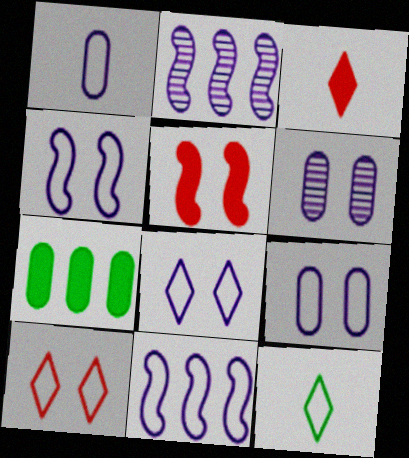[[1, 8, 11], 
[4, 8, 9]]